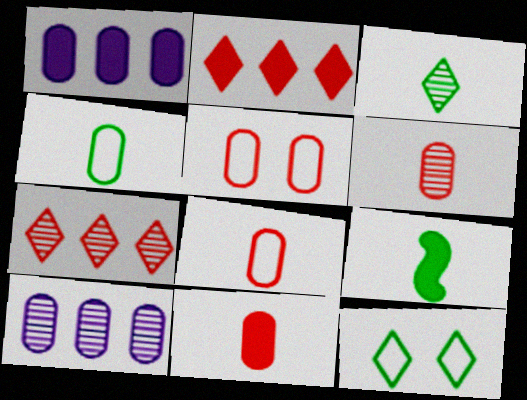[[3, 4, 9], 
[6, 8, 11]]